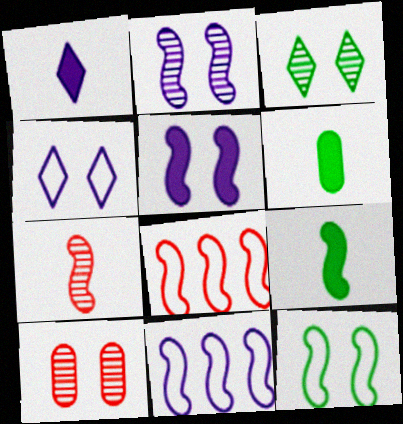[[2, 3, 10], 
[2, 8, 9]]